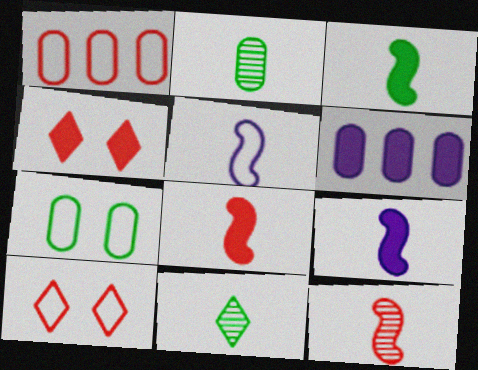[[1, 4, 12], 
[3, 4, 6], 
[3, 5, 12], 
[3, 8, 9]]